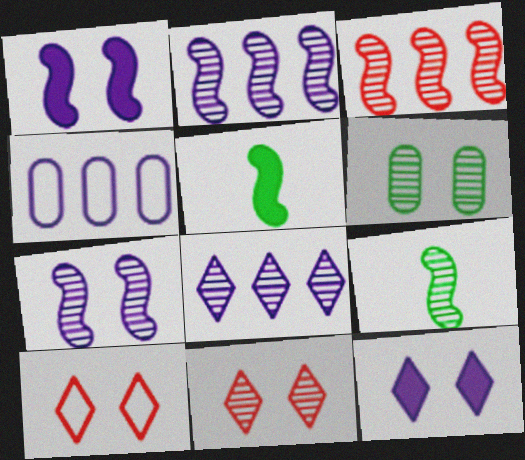[[1, 6, 10], 
[3, 7, 9], 
[4, 5, 11], 
[6, 7, 11]]